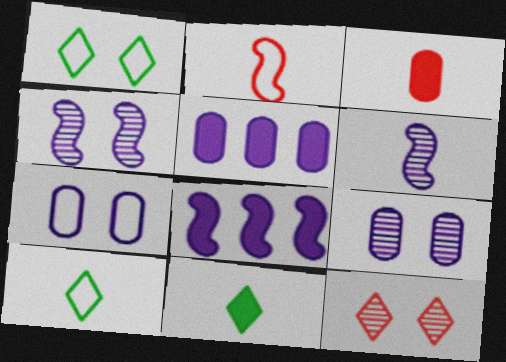[[3, 6, 10]]